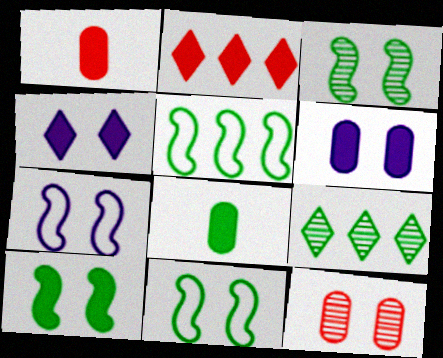[[1, 7, 9], 
[3, 10, 11], 
[4, 11, 12], 
[8, 9, 11]]